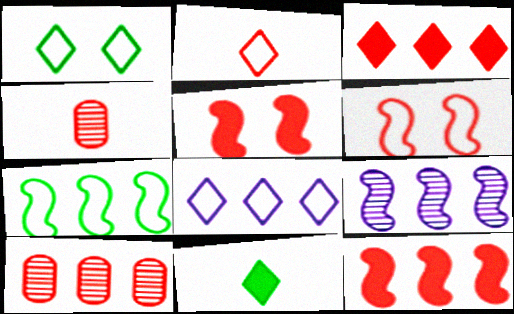[[1, 2, 8], 
[2, 5, 10], 
[3, 4, 6], 
[7, 9, 12]]